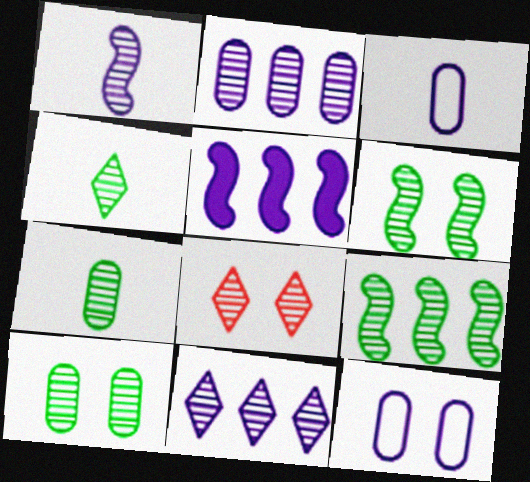[[4, 8, 11], 
[4, 9, 10]]